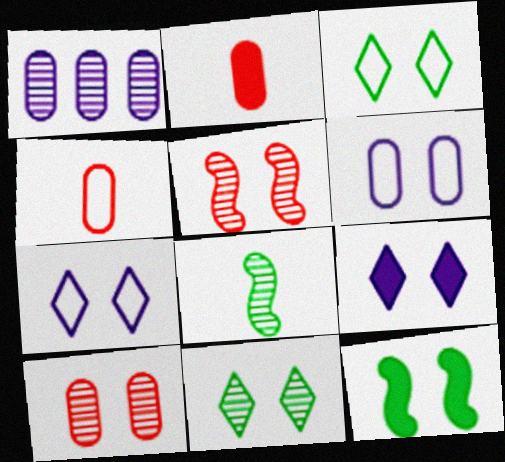[[7, 10, 12]]